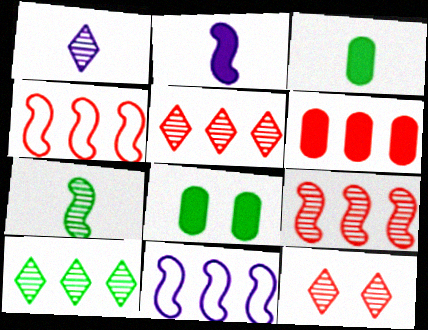[[1, 4, 8], 
[1, 10, 12], 
[3, 11, 12], 
[4, 5, 6], 
[6, 10, 11]]